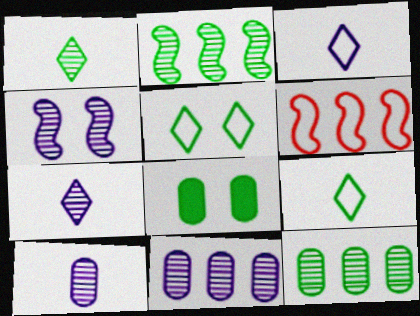[[2, 8, 9], 
[4, 7, 11], 
[6, 7, 8]]